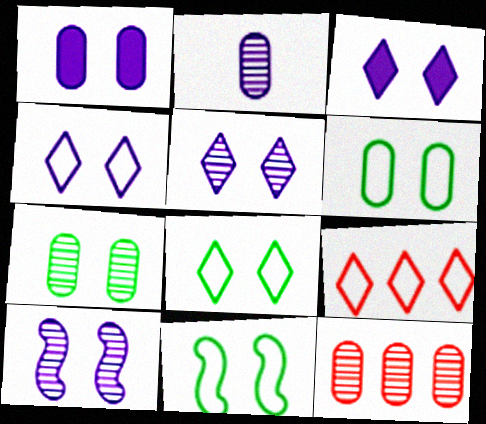[[1, 4, 10], 
[2, 7, 12], 
[3, 4, 5], 
[6, 8, 11]]